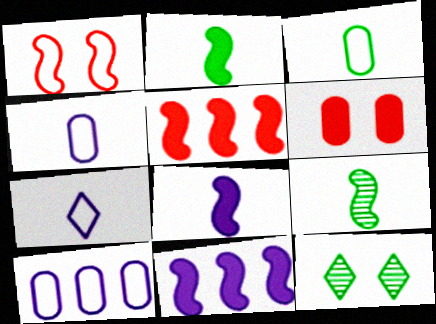[[1, 9, 11], 
[4, 5, 12]]